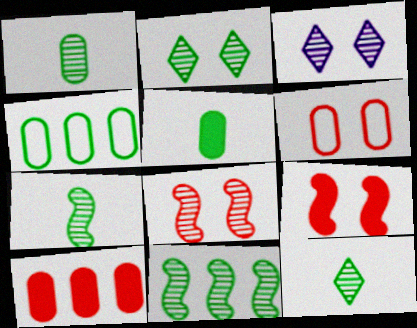[[1, 2, 11], 
[1, 7, 12]]